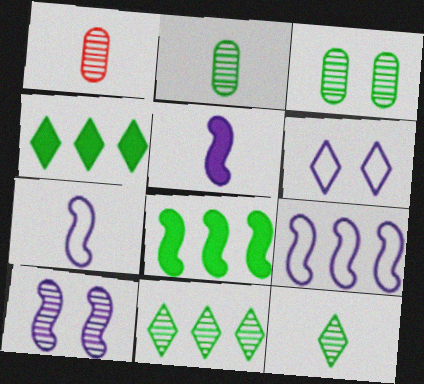[[1, 6, 8], 
[1, 10, 11], 
[5, 9, 10]]